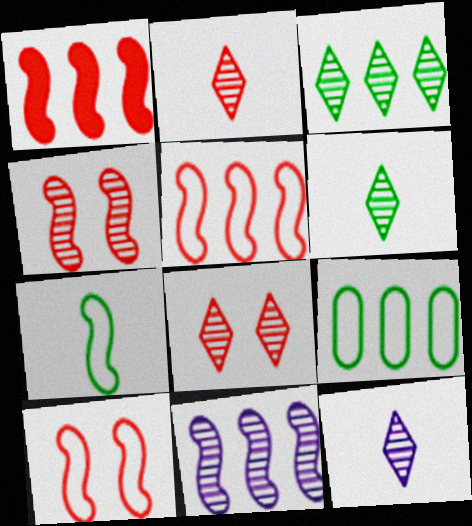[[2, 6, 12], 
[3, 8, 12]]